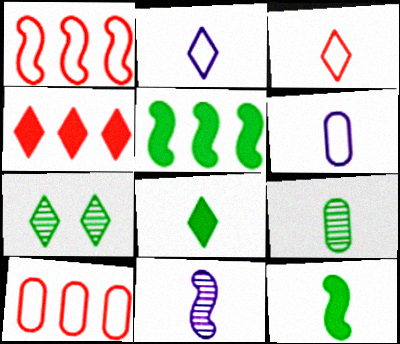[[2, 4, 7]]